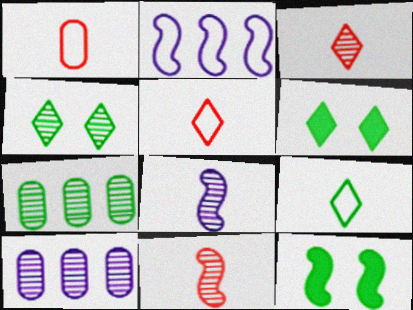[[2, 11, 12], 
[4, 10, 11], 
[5, 10, 12], 
[7, 9, 12]]